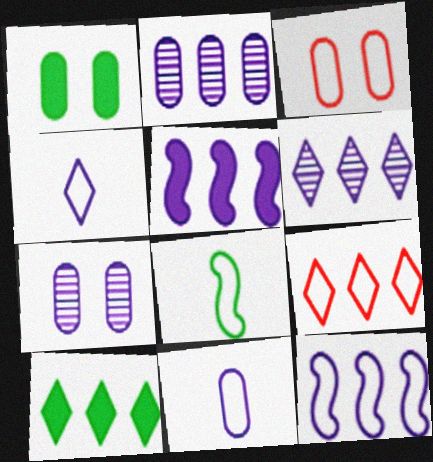[[1, 3, 7], 
[4, 5, 7], 
[6, 9, 10]]